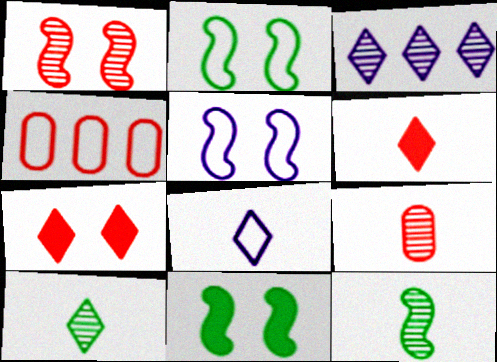[[1, 4, 6], 
[1, 5, 11], 
[2, 4, 8], 
[6, 8, 10]]